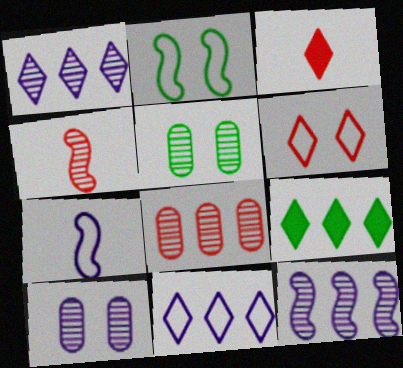[[1, 4, 5]]